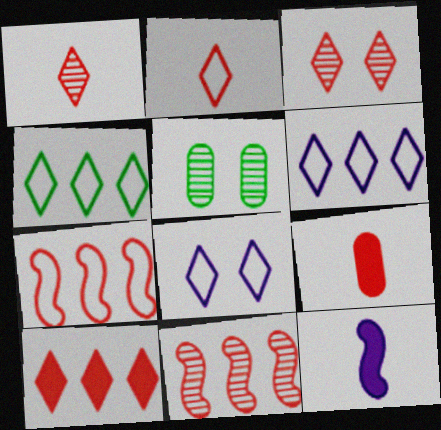[[2, 3, 10], 
[2, 4, 8], 
[3, 7, 9]]